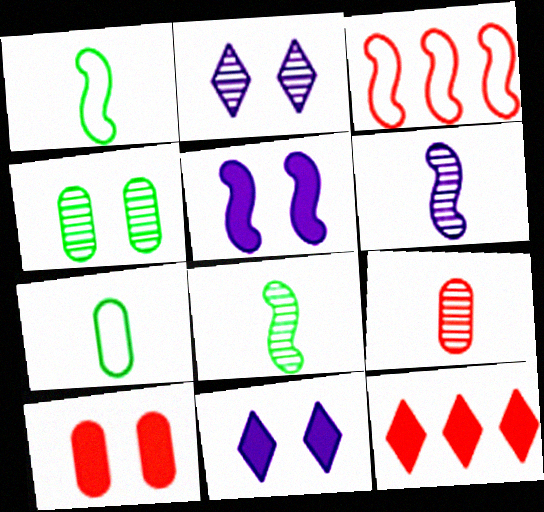[[3, 5, 8]]